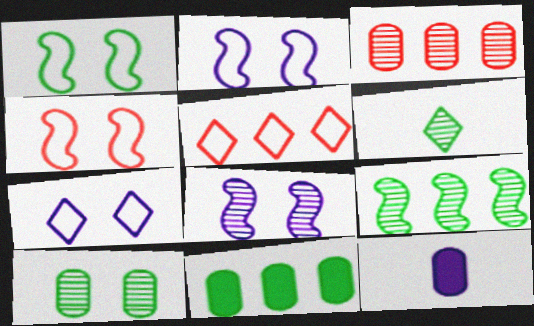[[1, 2, 4], 
[1, 6, 11], 
[3, 6, 8], 
[6, 9, 10]]